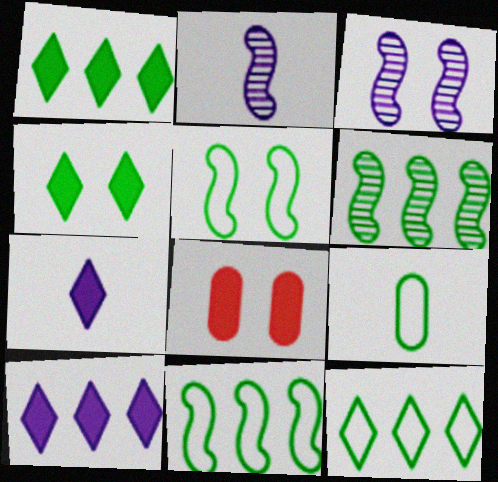[[2, 8, 12], 
[4, 6, 9], 
[5, 9, 12]]